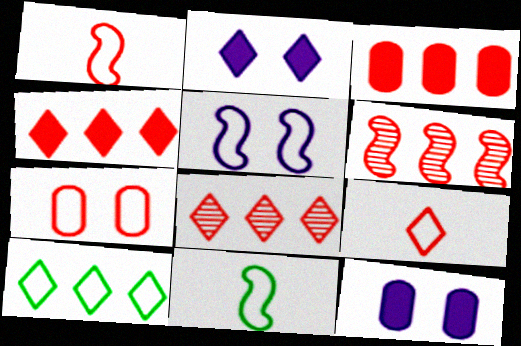[[8, 11, 12]]